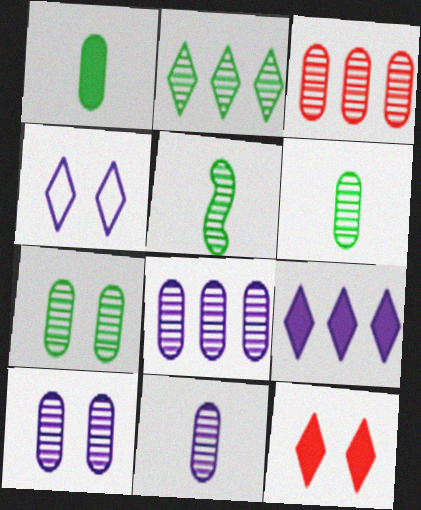[[2, 5, 7], 
[3, 6, 10], 
[3, 7, 11], 
[8, 10, 11]]